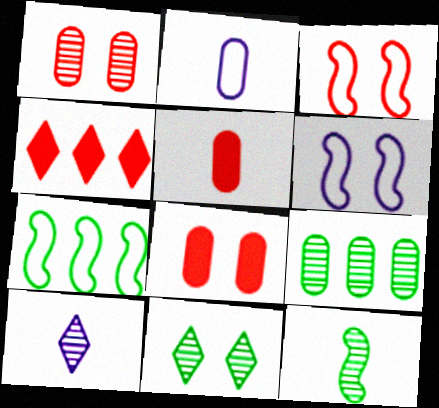[[2, 8, 9], 
[6, 8, 11], 
[7, 8, 10], 
[9, 11, 12]]